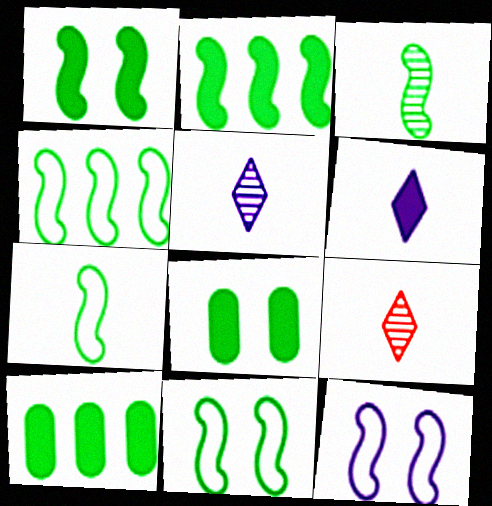[[1, 3, 4], 
[2, 3, 11], 
[4, 7, 11], 
[9, 10, 12]]